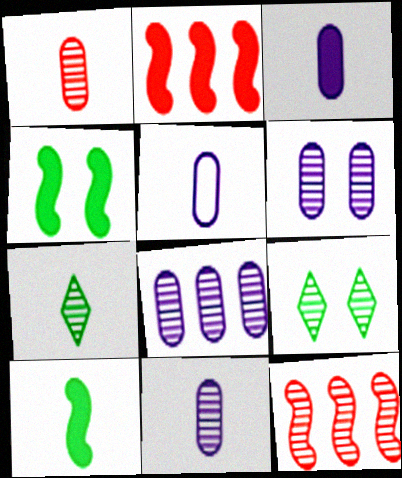[[2, 5, 9], 
[3, 5, 11], 
[6, 7, 12], 
[6, 8, 11], 
[9, 11, 12]]